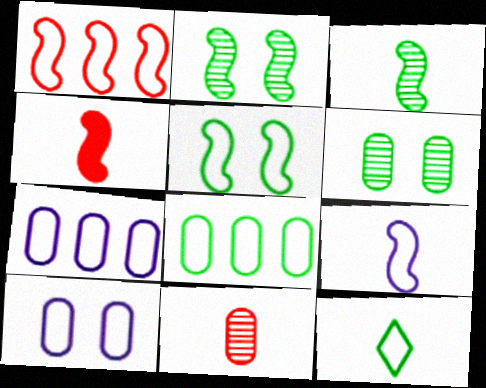[[1, 5, 9], 
[1, 10, 12], 
[3, 4, 9], 
[5, 8, 12]]